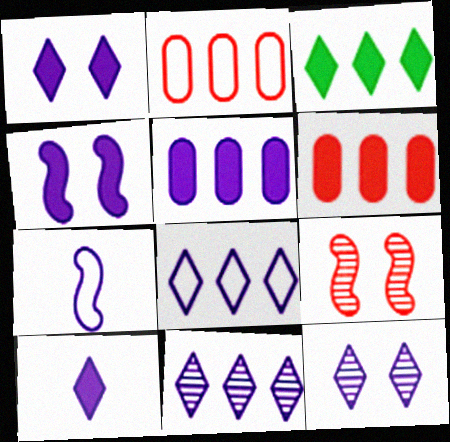[[4, 5, 10], 
[5, 7, 12], 
[8, 10, 12]]